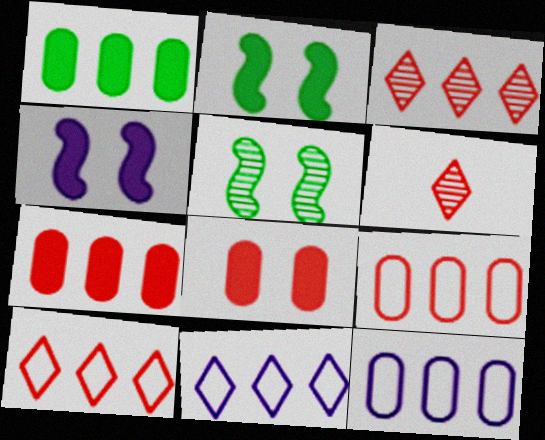[[2, 6, 12]]